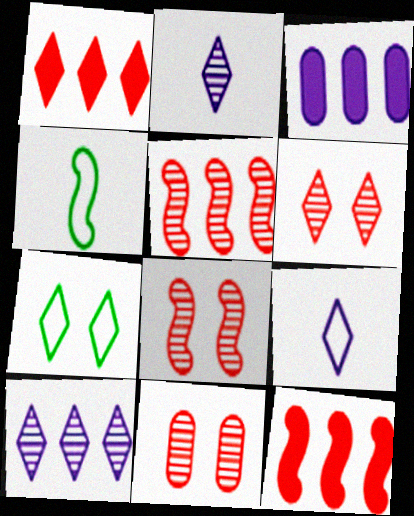[[1, 2, 7], 
[3, 4, 6], 
[6, 8, 11]]